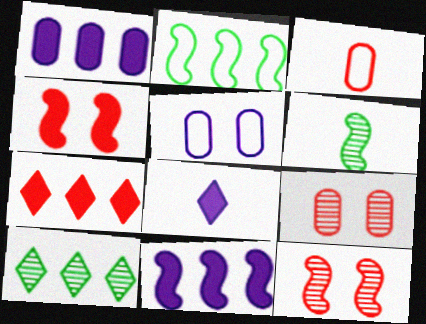[[2, 8, 9], 
[3, 6, 8], 
[3, 7, 12], 
[5, 6, 7]]